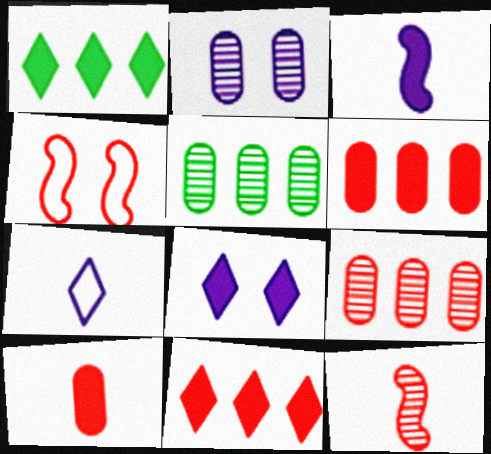[]